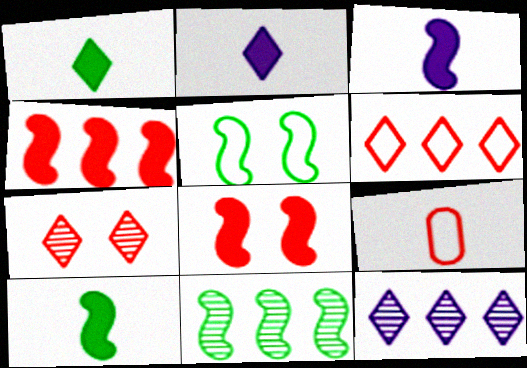[[4, 7, 9], 
[5, 10, 11]]